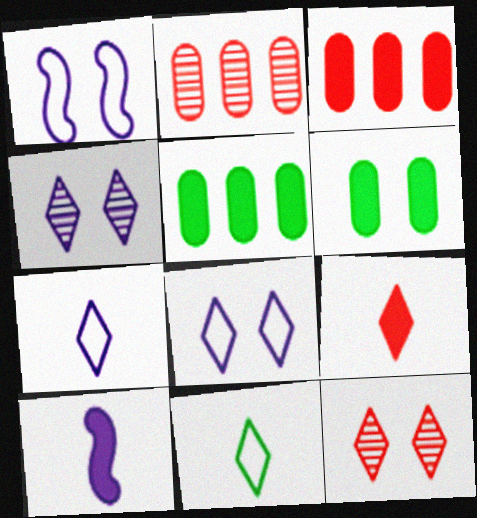[[1, 6, 12]]